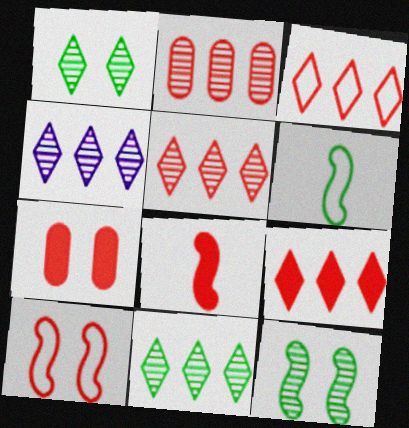[[3, 5, 9], 
[4, 5, 11], 
[4, 6, 7], 
[7, 8, 9]]